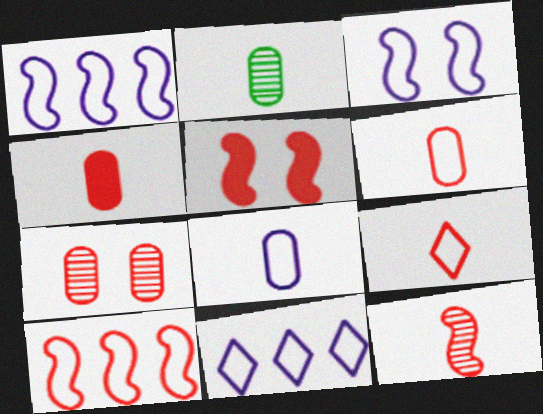[[2, 4, 8], 
[2, 5, 11], 
[3, 8, 11], 
[4, 9, 12], 
[5, 10, 12]]